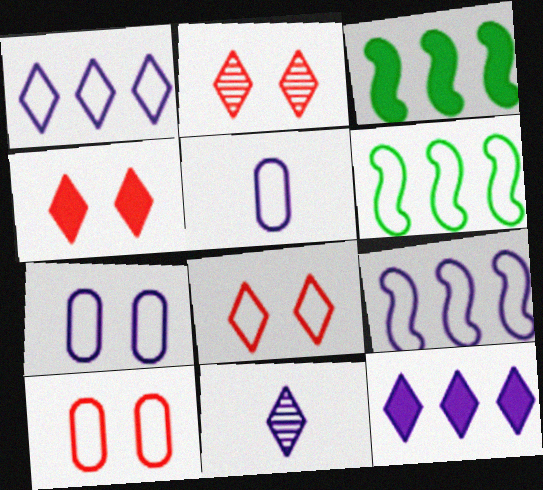[[2, 3, 5], 
[2, 4, 8], 
[3, 10, 11], 
[5, 6, 8]]